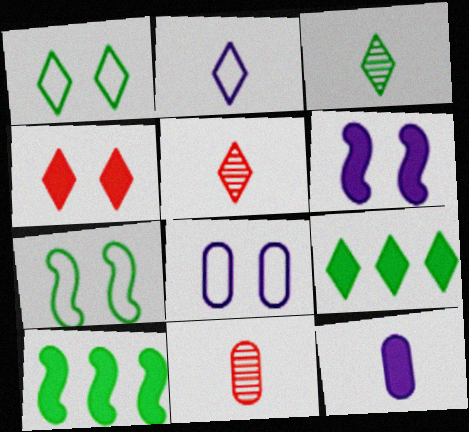[[1, 3, 9], 
[4, 10, 12], 
[5, 8, 10]]